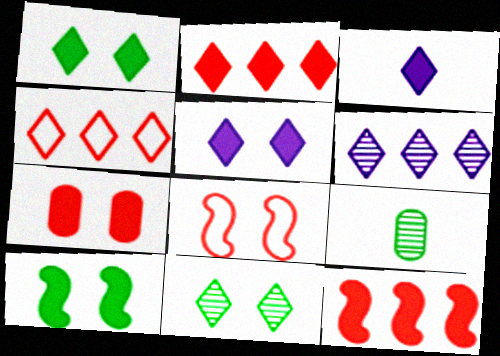[[1, 2, 3], 
[3, 4, 11], 
[5, 7, 10]]